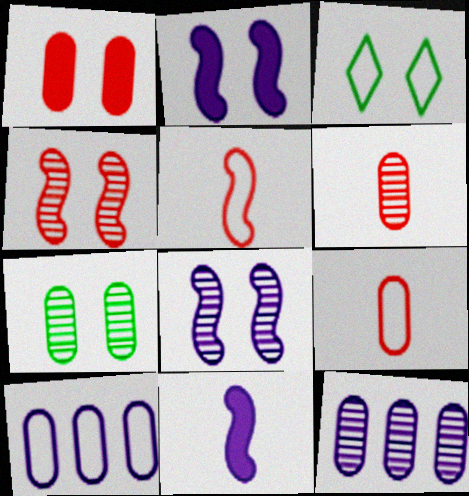[[1, 3, 8], 
[3, 5, 10], 
[6, 7, 12]]